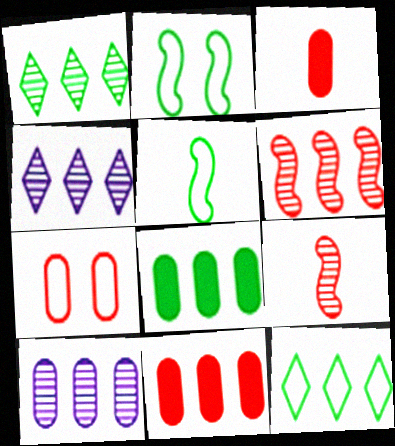[[1, 6, 10], 
[2, 3, 4]]